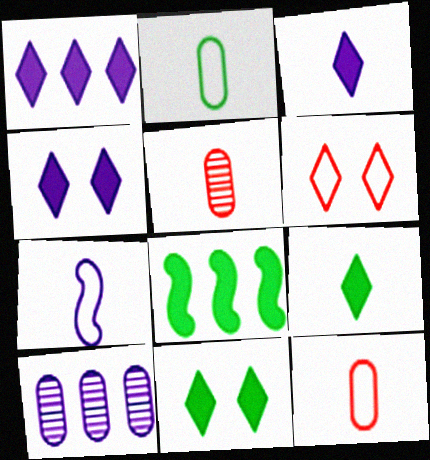[[1, 3, 4], 
[4, 7, 10], 
[5, 7, 9]]